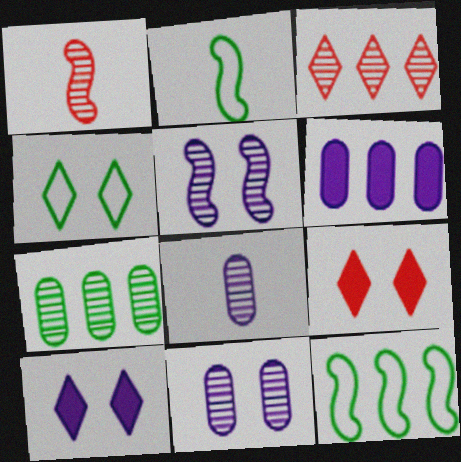[[1, 4, 6], 
[3, 6, 12], 
[8, 9, 12]]